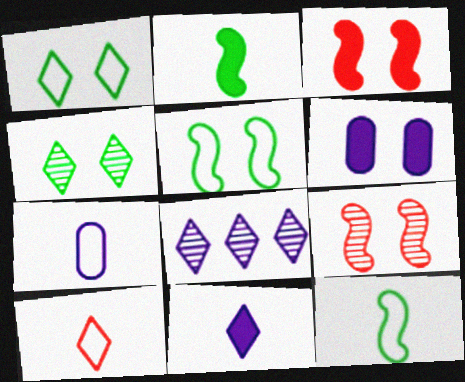[[1, 6, 9], 
[7, 10, 12]]